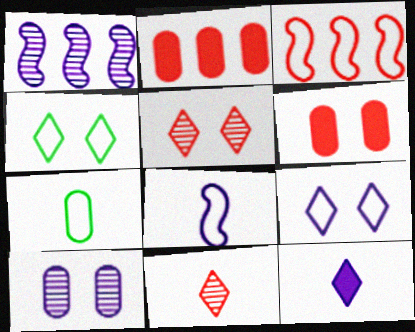[[2, 7, 10], 
[3, 6, 11], 
[3, 7, 9]]